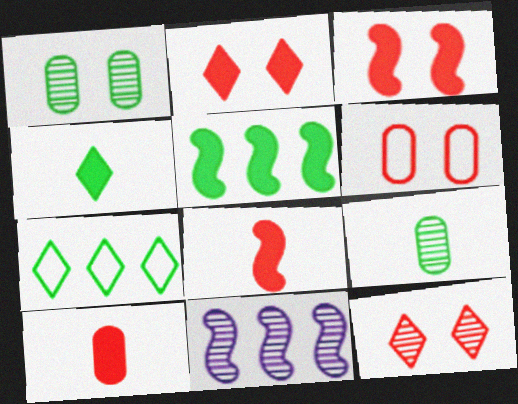[[3, 6, 12], 
[4, 6, 11], 
[9, 11, 12]]